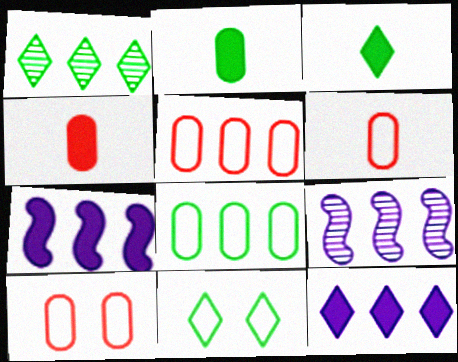[[1, 3, 11], 
[1, 5, 7], 
[3, 9, 10], 
[4, 9, 11], 
[5, 6, 10]]